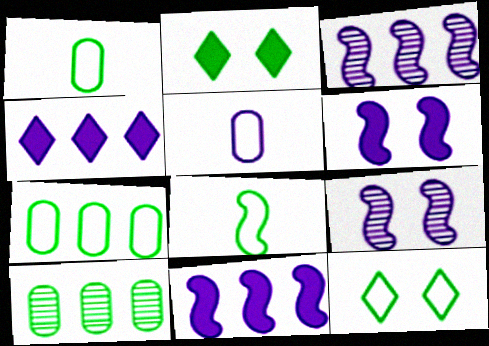[[2, 8, 10], 
[4, 5, 9], 
[7, 8, 12]]